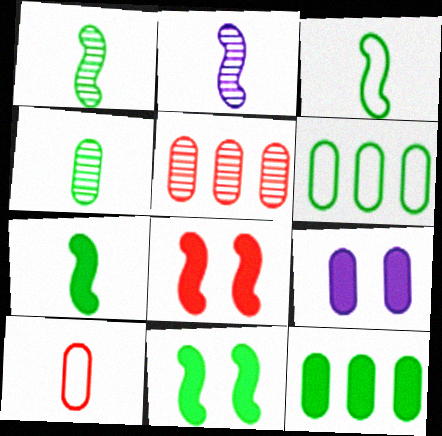[[1, 3, 7]]